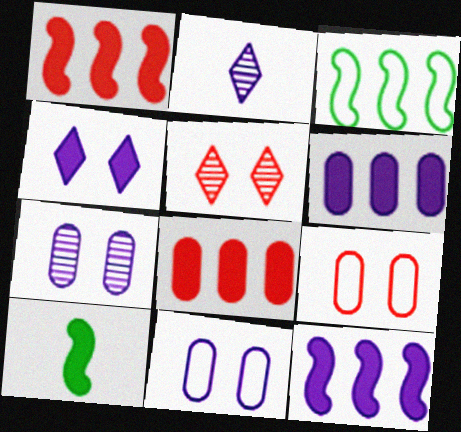[[2, 11, 12], 
[4, 8, 10]]